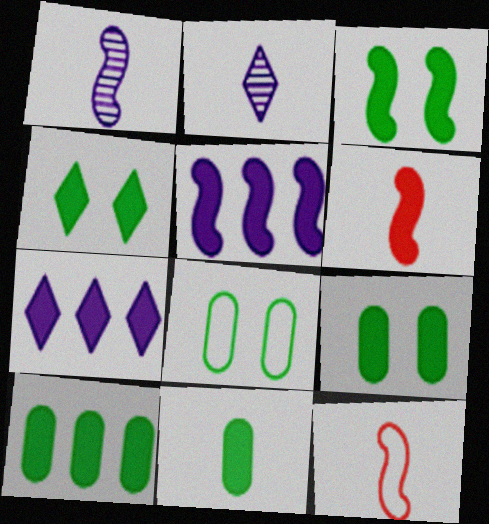[[2, 11, 12], 
[3, 4, 9], 
[3, 5, 6], 
[6, 7, 9], 
[9, 10, 11]]